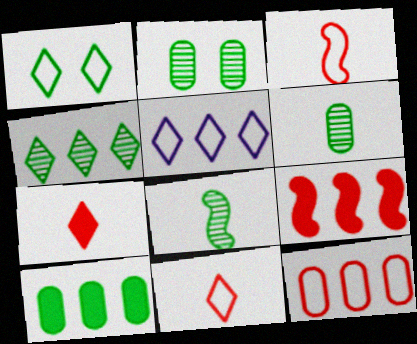[[1, 5, 11], 
[1, 8, 10], 
[2, 4, 8]]